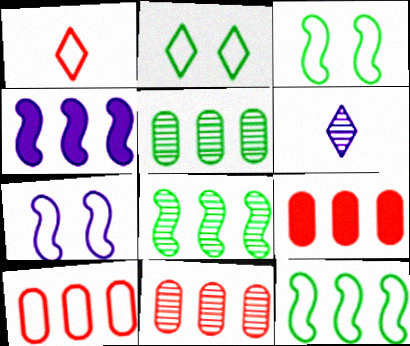[[3, 6, 9], 
[9, 10, 11]]